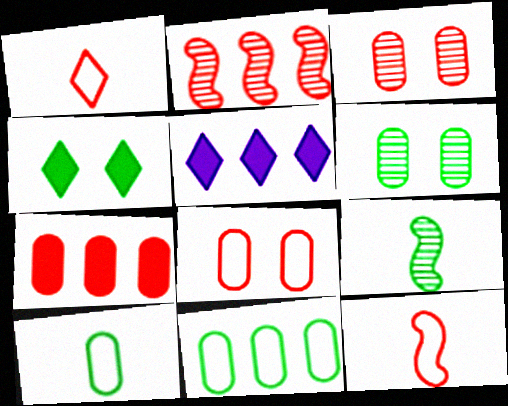[[2, 5, 11], 
[4, 9, 11], 
[5, 6, 12], 
[5, 8, 9]]